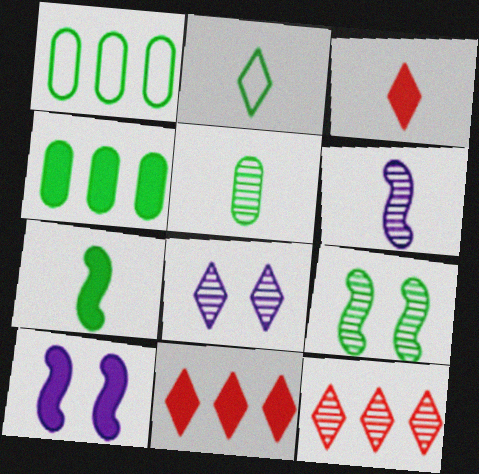[[2, 4, 9], 
[2, 5, 7], 
[2, 8, 11], 
[3, 4, 10]]